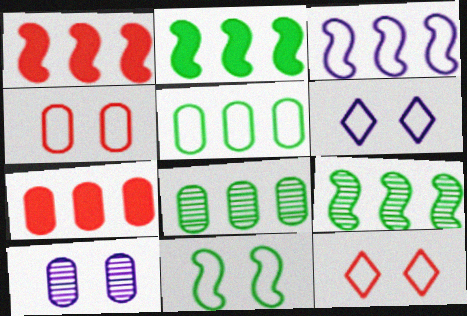[[1, 3, 9], 
[4, 6, 11]]